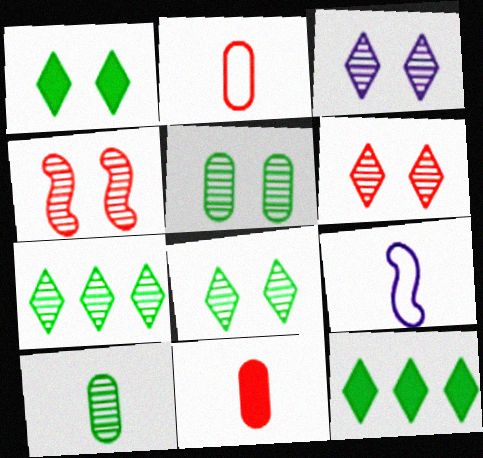[[3, 4, 5], 
[3, 6, 8]]